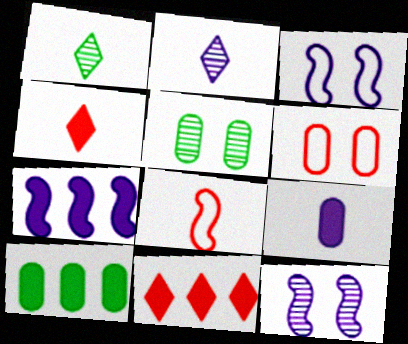[[1, 6, 7], 
[1, 8, 9], 
[7, 10, 11]]